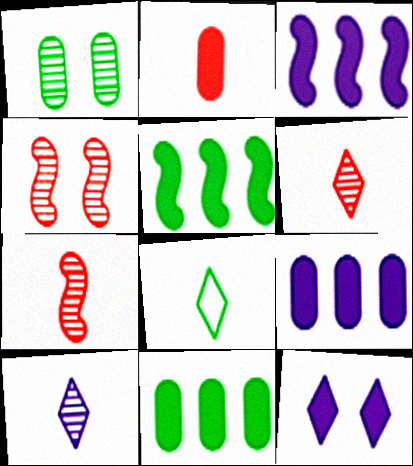[[1, 5, 8], 
[2, 5, 12], 
[4, 8, 9]]